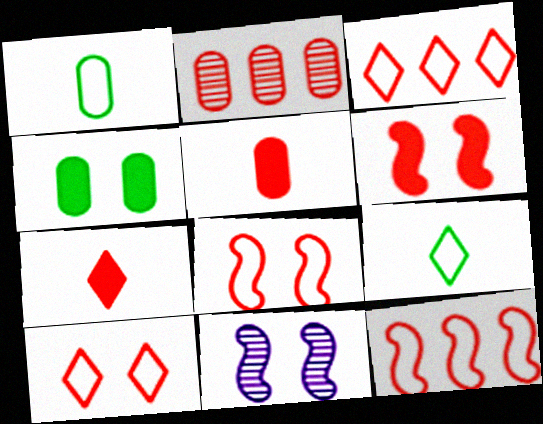[[2, 7, 8], 
[4, 10, 11]]